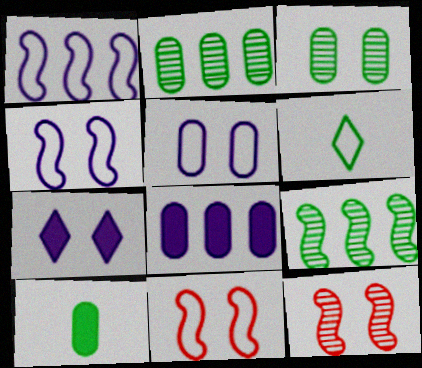[[3, 7, 11], 
[6, 8, 12]]